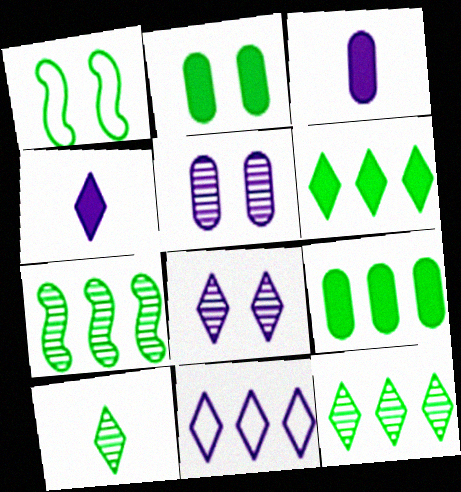[[1, 9, 10], 
[4, 8, 11]]